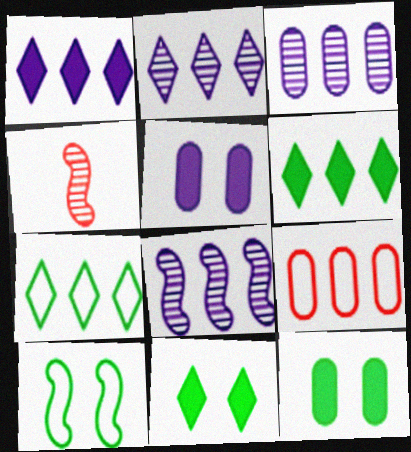[[2, 3, 8], 
[4, 5, 7], 
[6, 8, 9]]